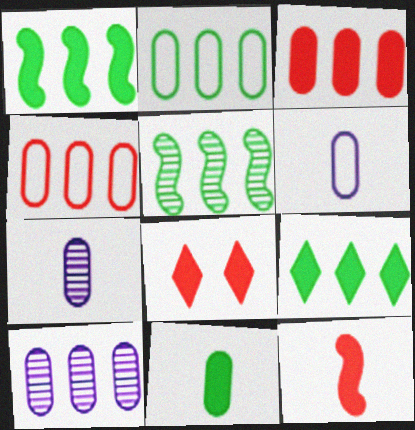[[2, 3, 10], 
[2, 5, 9], 
[3, 8, 12], 
[5, 6, 8]]